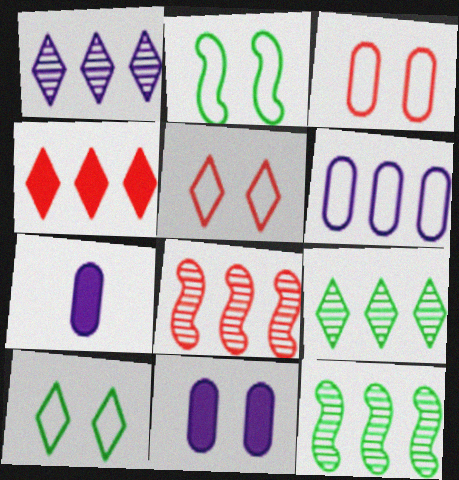[[4, 6, 12], 
[5, 7, 12], 
[7, 8, 10]]